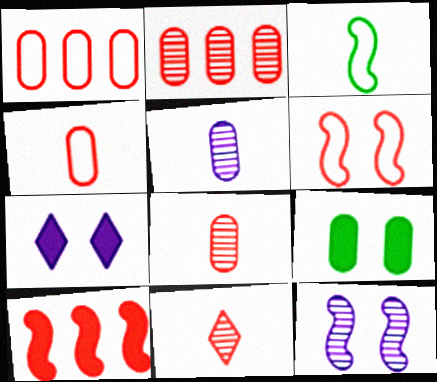[[1, 5, 9], 
[2, 3, 7], 
[3, 10, 12]]